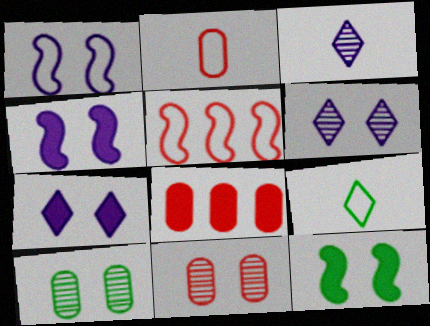[[2, 8, 11]]